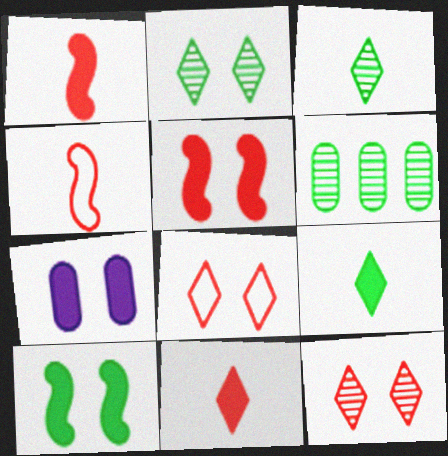[]